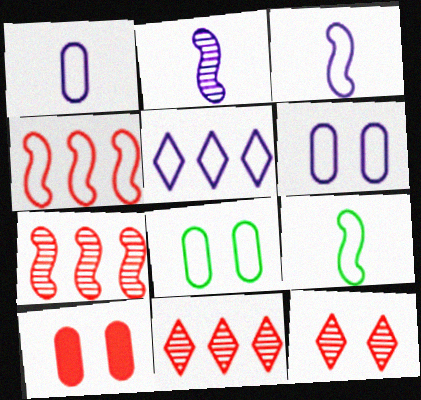[[3, 5, 6]]